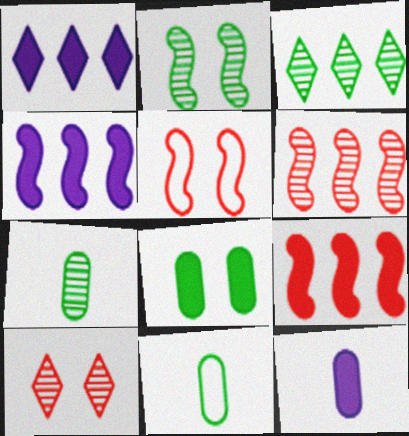[[1, 5, 7], 
[2, 3, 7], 
[3, 5, 12], 
[4, 10, 11]]